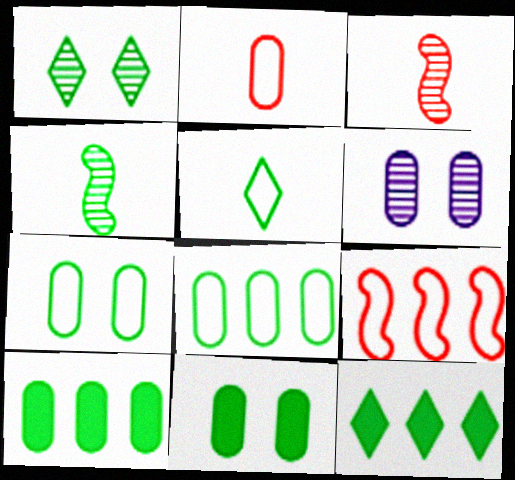[[1, 5, 12], 
[2, 6, 10], 
[4, 7, 12]]